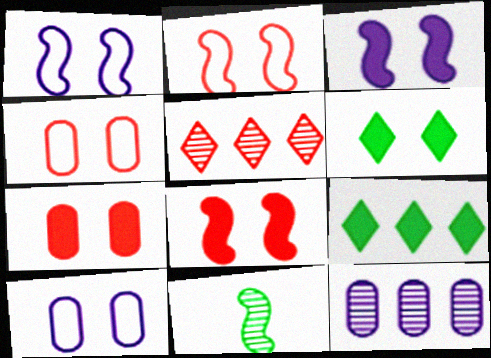[[3, 6, 7]]